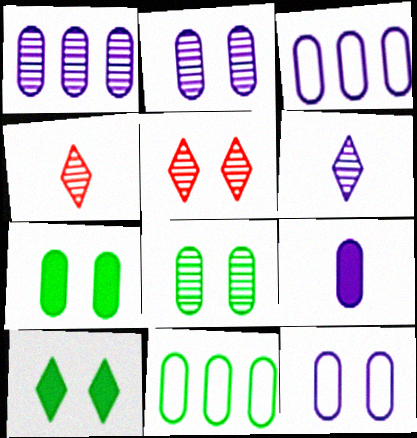[[1, 9, 12], 
[2, 3, 9]]